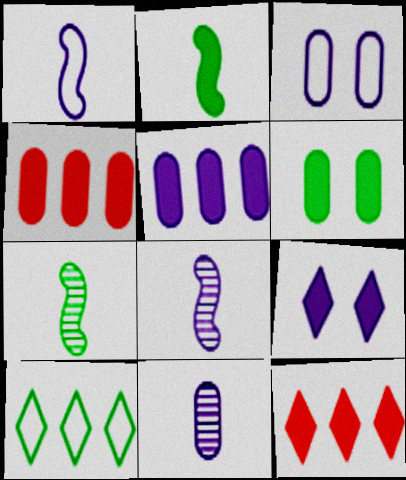[[2, 4, 9], 
[3, 5, 11], 
[3, 7, 12], 
[6, 7, 10]]